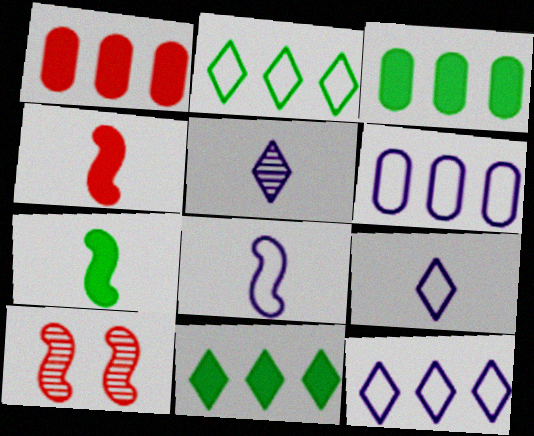[[3, 9, 10]]